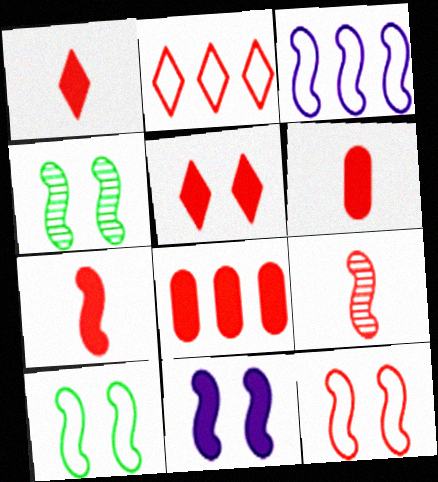[[1, 6, 7], 
[3, 4, 7], 
[4, 11, 12], 
[5, 7, 8]]